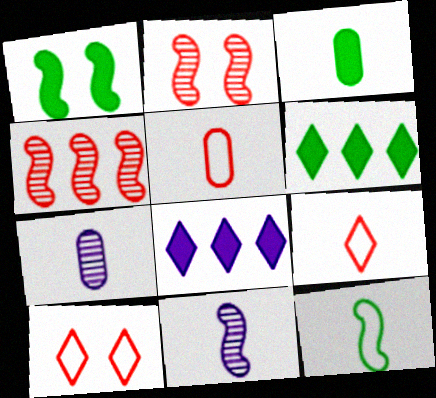[[1, 3, 6], 
[3, 5, 7], 
[3, 9, 11]]